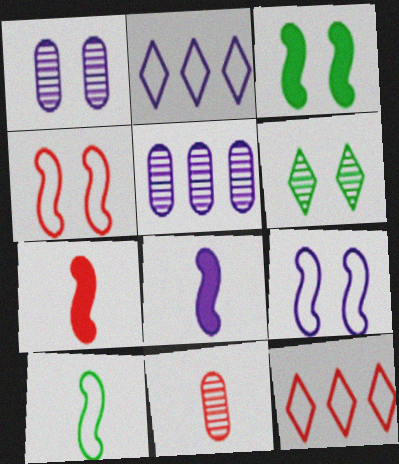[[1, 2, 8], 
[2, 3, 11]]